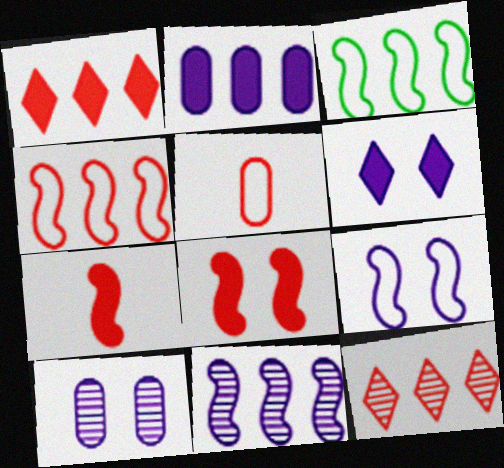[[2, 3, 12], 
[5, 8, 12], 
[6, 9, 10]]